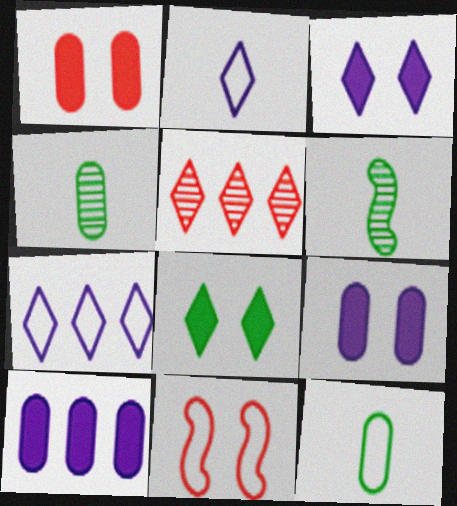[[1, 6, 7], 
[2, 5, 8], 
[7, 11, 12]]